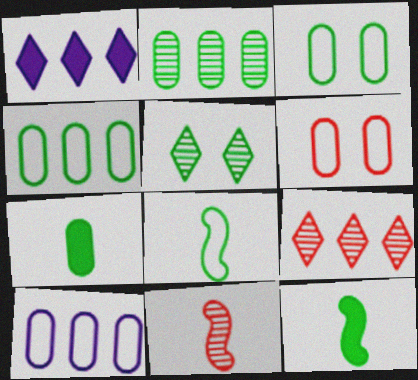[[1, 3, 11], 
[2, 3, 7], 
[4, 5, 12]]